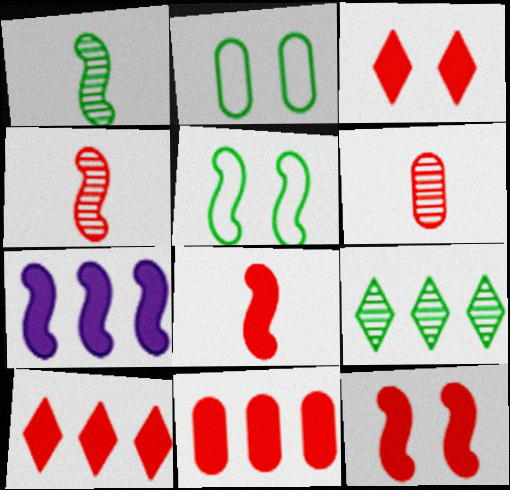[[3, 8, 11], 
[4, 5, 7]]